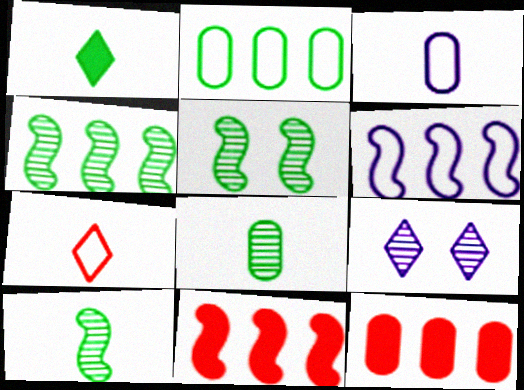[[1, 2, 5], 
[4, 5, 10], 
[4, 6, 11]]